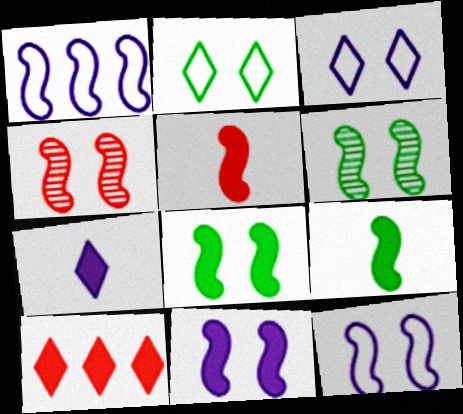[[1, 4, 9], 
[1, 5, 6], 
[4, 8, 12]]